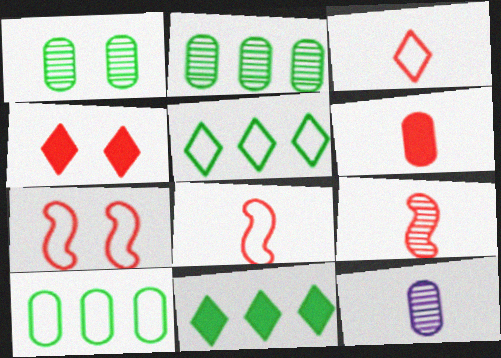[[3, 6, 9], 
[7, 11, 12]]